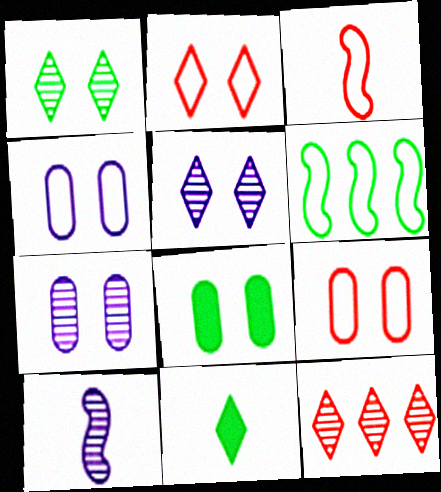[[7, 8, 9]]